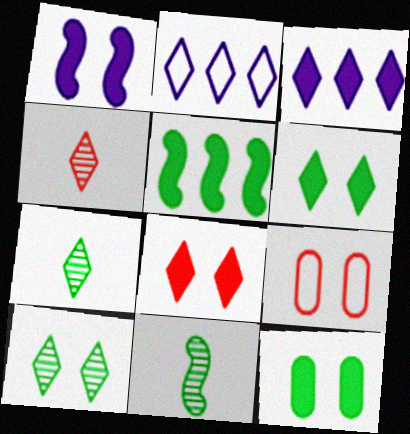[[1, 8, 12], 
[1, 9, 10], 
[2, 4, 6], 
[2, 7, 8], 
[3, 9, 11]]